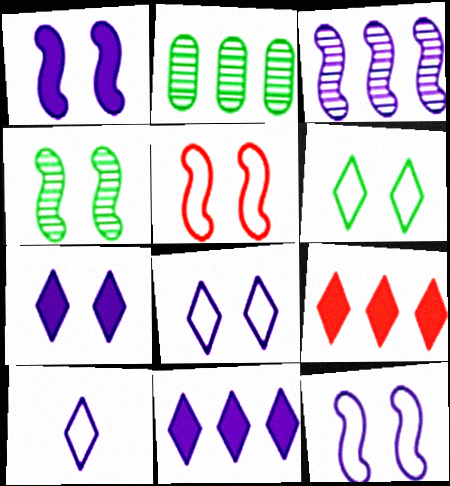[[1, 4, 5]]